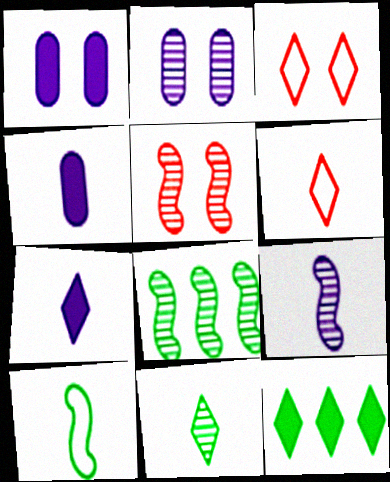[[1, 6, 8], 
[3, 4, 8], 
[5, 8, 9], 
[6, 7, 11]]